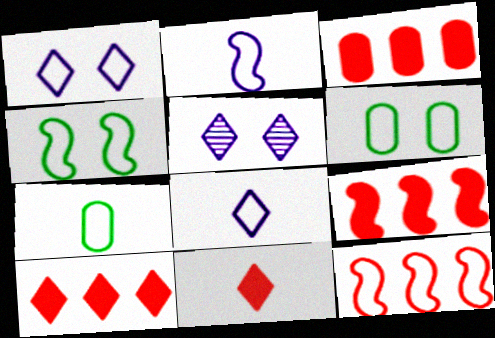[[1, 7, 12], 
[2, 4, 12], 
[3, 9, 10], 
[5, 7, 9], 
[6, 8, 12]]